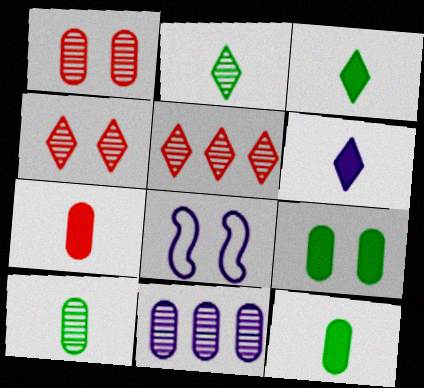[[1, 10, 11], 
[4, 8, 9], 
[5, 8, 12], 
[6, 8, 11]]